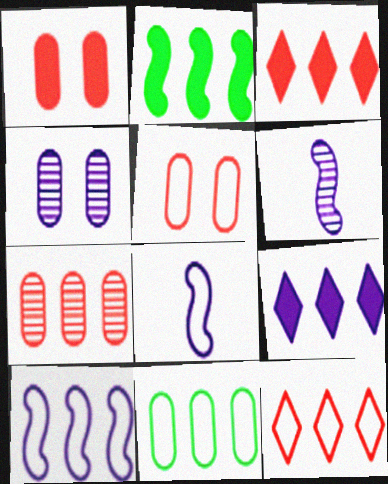[[4, 8, 9], 
[10, 11, 12]]